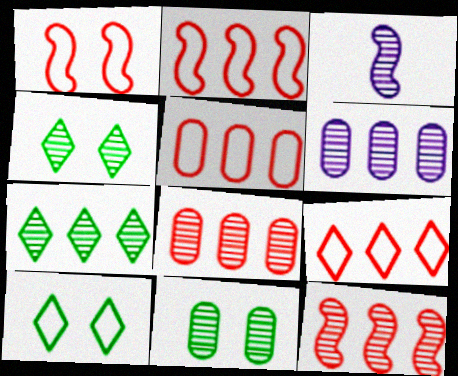[[2, 5, 9], 
[3, 4, 8], 
[6, 7, 12]]